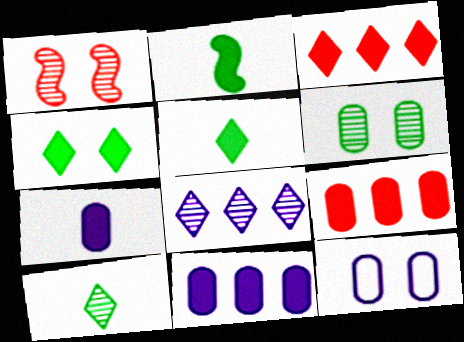[[1, 4, 12]]